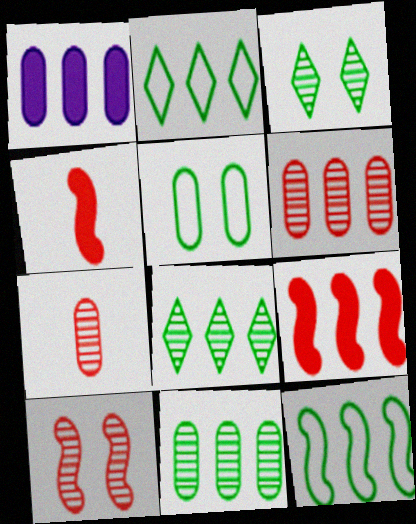[[1, 5, 7]]